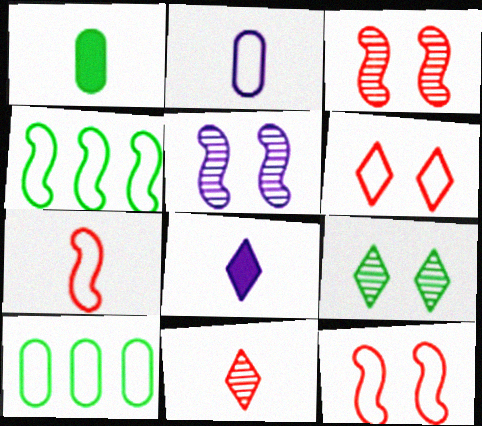[[1, 4, 9], 
[2, 4, 6], 
[3, 8, 10]]